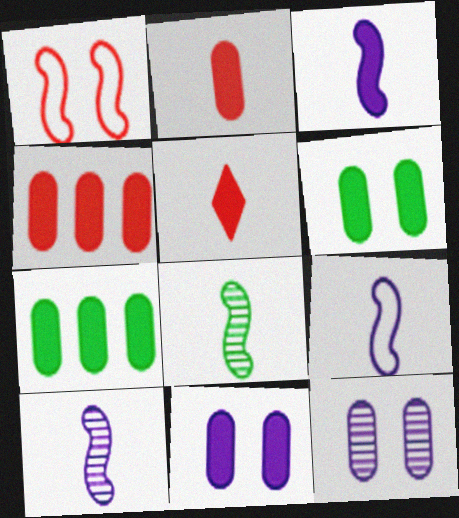[[2, 7, 11], 
[3, 9, 10]]